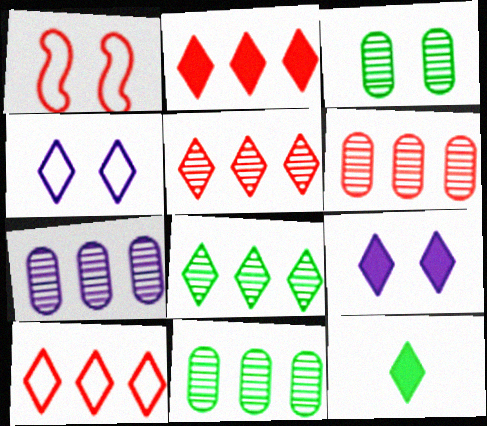[[1, 3, 9], 
[1, 7, 12], 
[2, 5, 10], 
[2, 9, 12], 
[4, 5, 12], 
[6, 7, 11]]